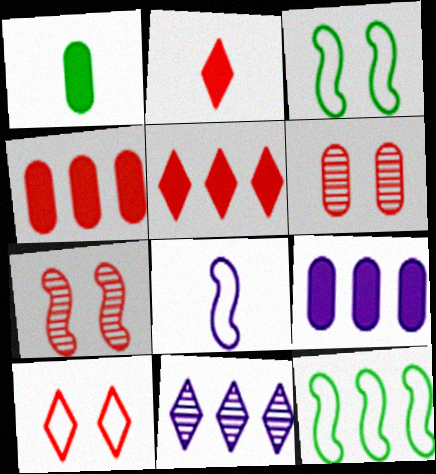[[4, 11, 12]]